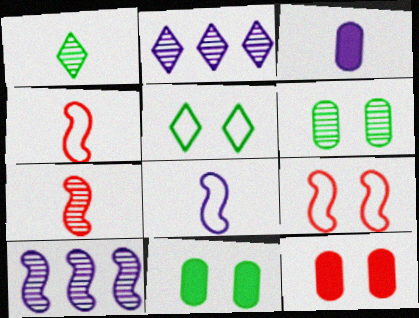[[1, 3, 4], 
[2, 4, 11], 
[2, 6, 7]]